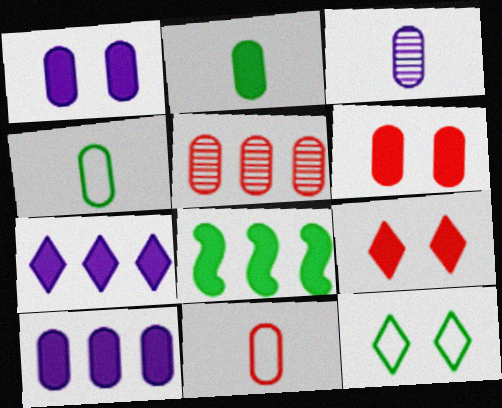[[1, 4, 5], 
[2, 3, 11], 
[2, 6, 10], 
[5, 6, 11]]